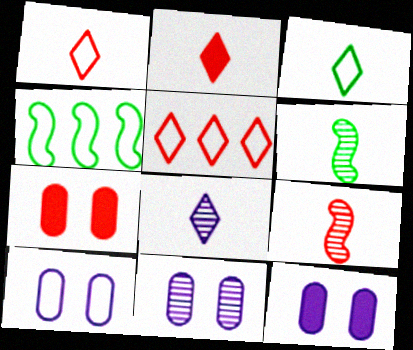[[1, 4, 10], 
[2, 3, 8], 
[2, 4, 11], 
[4, 7, 8], 
[5, 6, 12], 
[5, 7, 9], 
[10, 11, 12]]